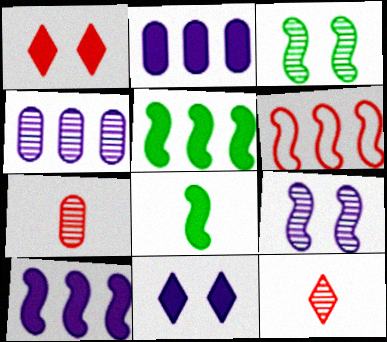[[1, 2, 8], 
[1, 6, 7], 
[3, 4, 12], 
[6, 8, 9]]